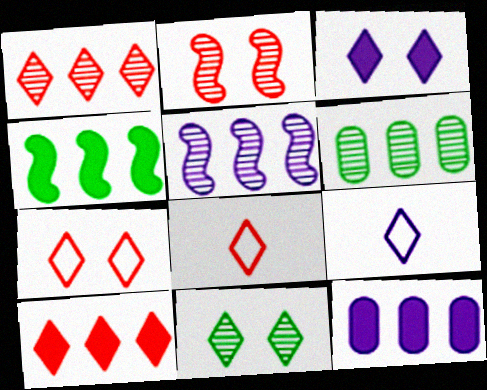[[1, 5, 6], 
[3, 7, 11], 
[4, 10, 12], 
[9, 10, 11]]